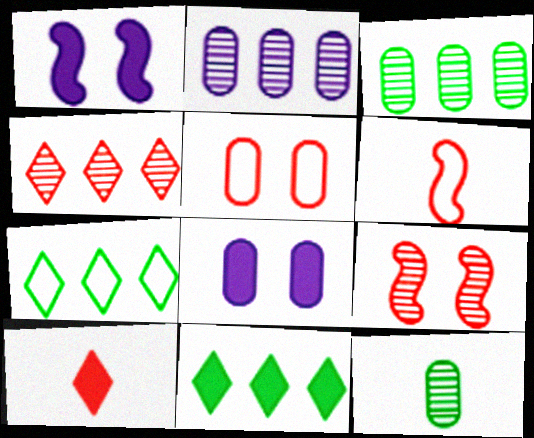[]